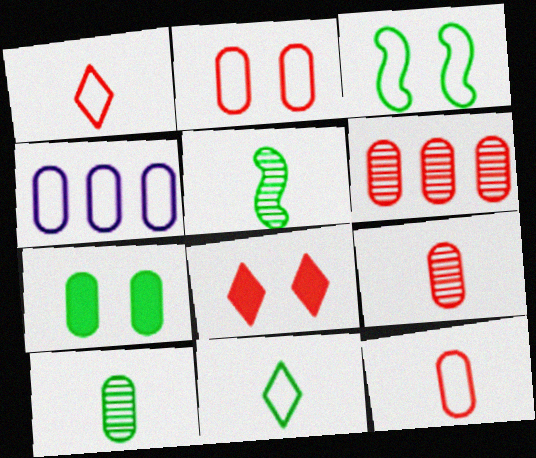[[1, 3, 4], 
[4, 5, 8], 
[4, 7, 9]]